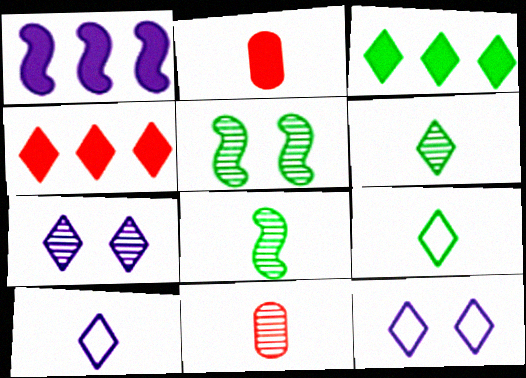[[2, 8, 10], 
[4, 6, 12], 
[4, 7, 9]]